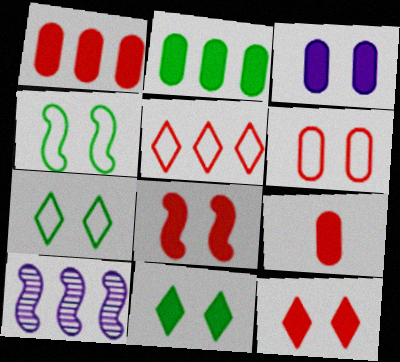[[2, 3, 9], 
[2, 5, 10], 
[3, 8, 11], 
[7, 9, 10]]